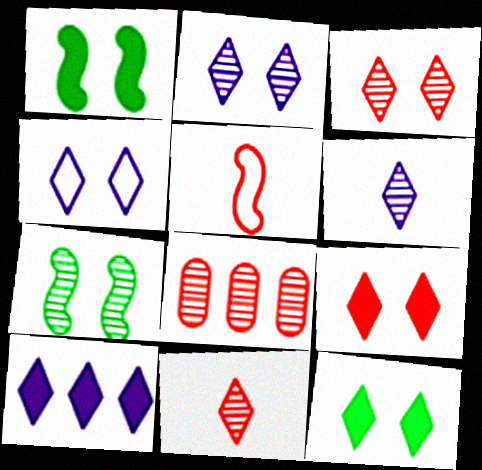[[3, 4, 12], 
[4, 6, 10], 
[5, 8, 9], 
[6, 7, 8]]